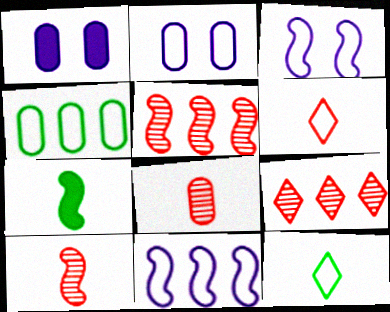[[1, 4, 8], 
[1, 5, 12], 
[2, 7, 9], 
[3, 4, 6], 
[3, 5, 7]]